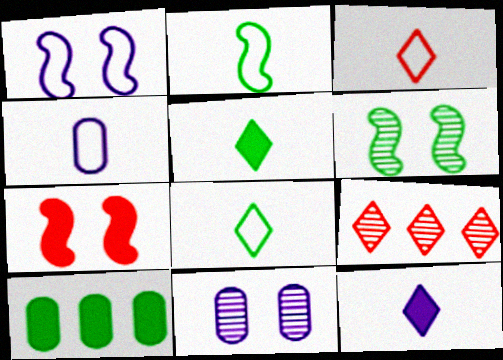[[1, 6, 7], 
[2, 3, 4], 
[6, 8, 10], 
[7, 10, 12]]